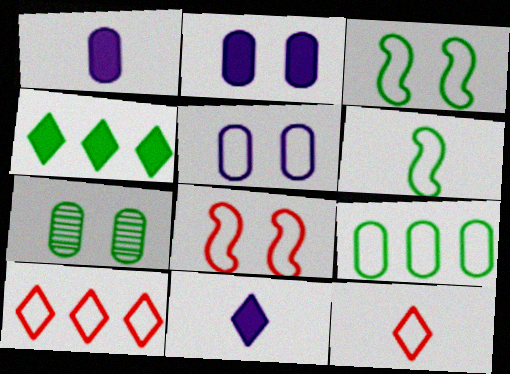[[4, 6, 7], 
[5, 6, 10]]